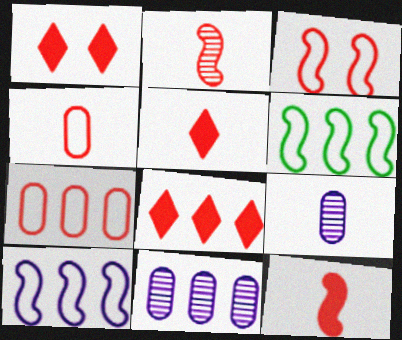[[1, 2, 7], 
[1, 5, 8], 
[1, 6, 9], 
[2, 4, 5], 
[6, 8, 11]]